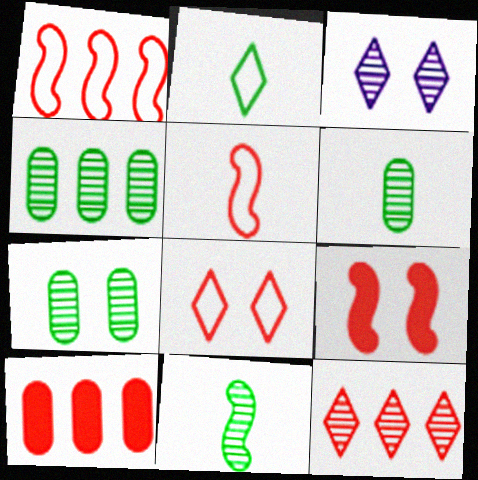[[1, 10, 12], 
[4, 6, 7]]